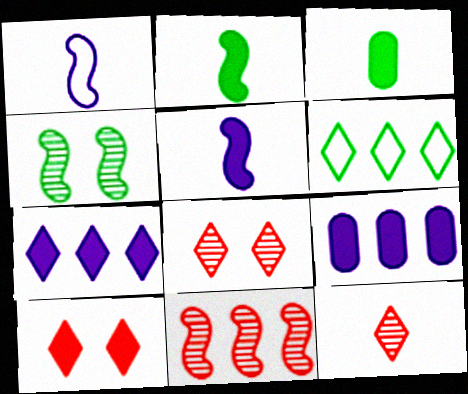[[1, 3, 12], 
[2, 9, 10], 
[3, 4, 6], 
[6, 9, 11]]